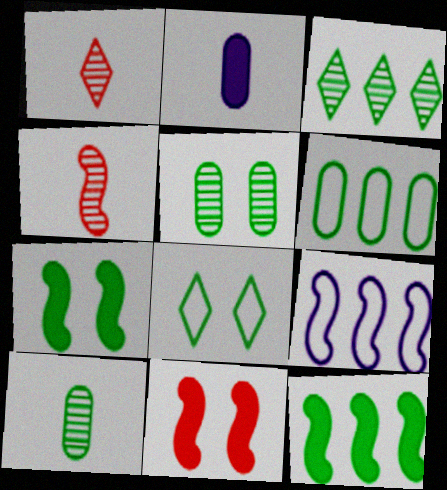[[3, 6, 12], 
[4, 7, 9], 
[5, 7, 8], 
[8, 10, 12]]